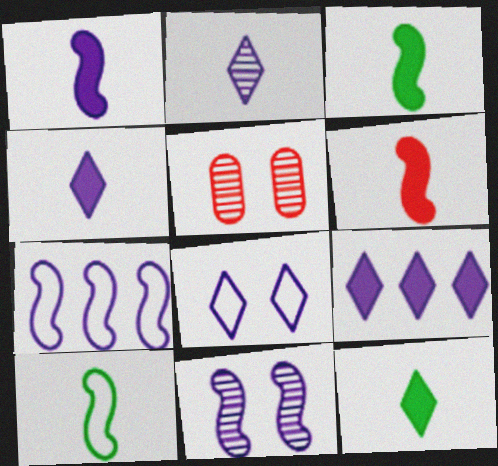[[1, 3, 6], 
[1, 7, 11], 
[2, 8, 9], 
[5, 7, 12], 
[5, 9, 10]]